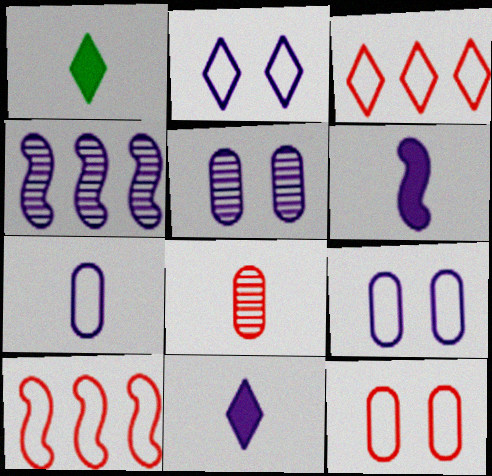[[1, 4, 12], 
[1, 5, 10], 
[4, 9, 11]]